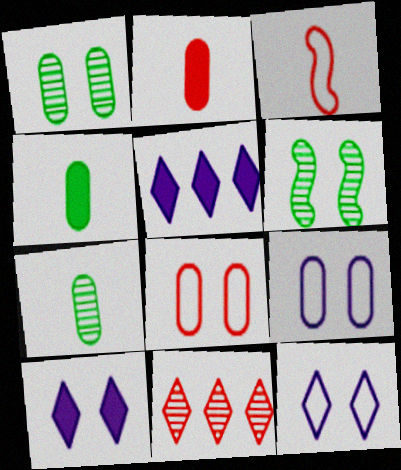[[1, 3, 5], 
[6, 8, 10]]